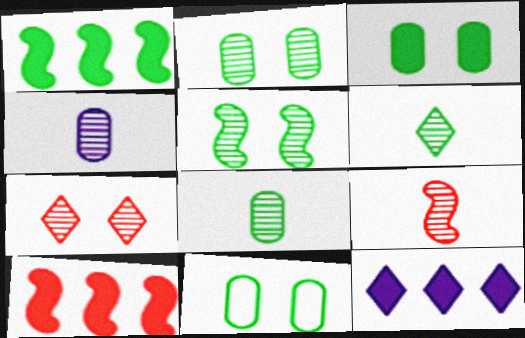[[1, 6, 11], 
[2, 3, 11], 
[4, 6, 9], 
[9, 11, 12]]